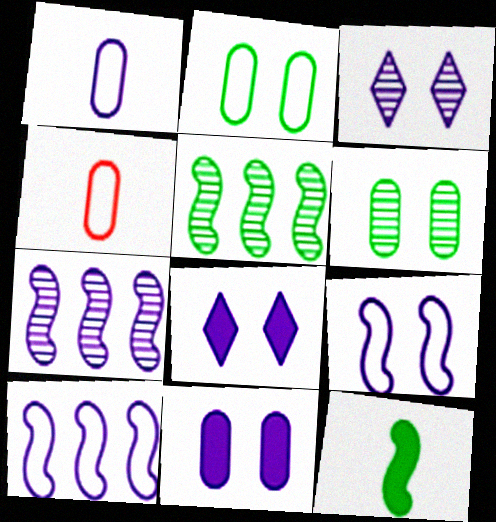[[1, 7, 8], 
[3, 9, 11], 
[4, 5, 8]]